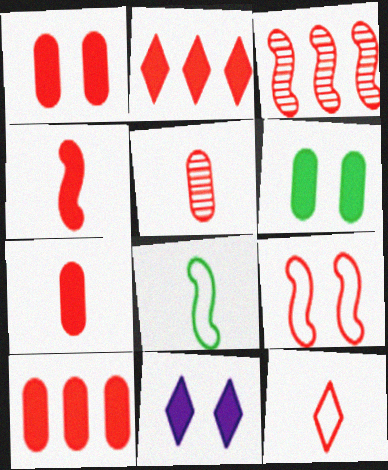[[1, 2, 4], 
[1, 3, 12], 
[1, 7, 10], 
[2, 5, 9], 
[3, 4, 9], 
[4, 5, 12]]